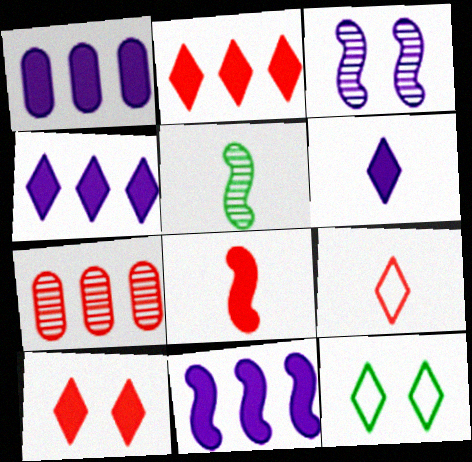[[1, 4, 11]]